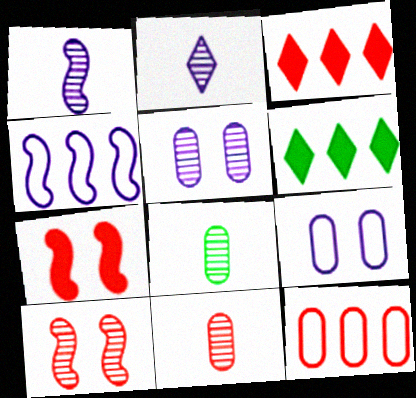[]